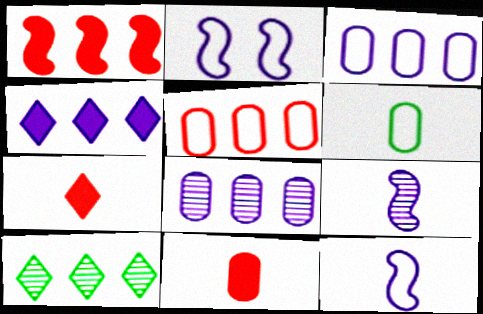[[1, 3, 10], 
[2, 10, 11], 
[6, 7, 9]]